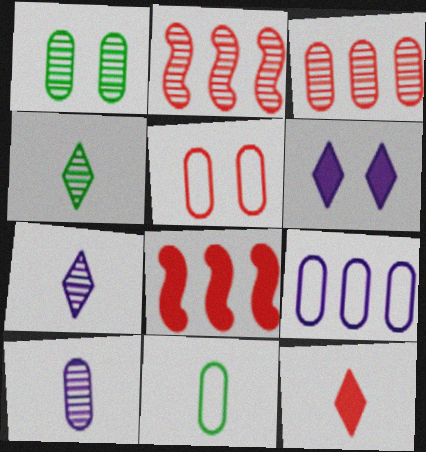[[1, 2, 7], 
[1, 3, 10], 
[2, 5, 12], 
[2, 6, 11], 
[5, 9, 11]]